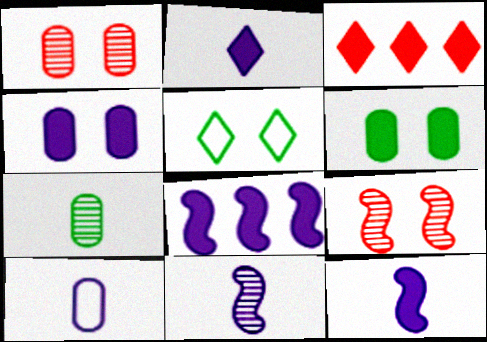[[2, 4, 8], 
[2, 10, 11], 
[3, 6, 12], 
[4, 5, 9]]